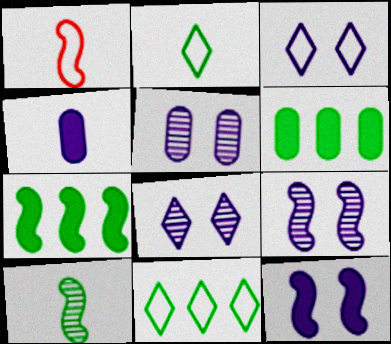[[1, 6, 8], 
[1, 7, 9], 
[3, 5, 12], 
[5, 8, 9]]